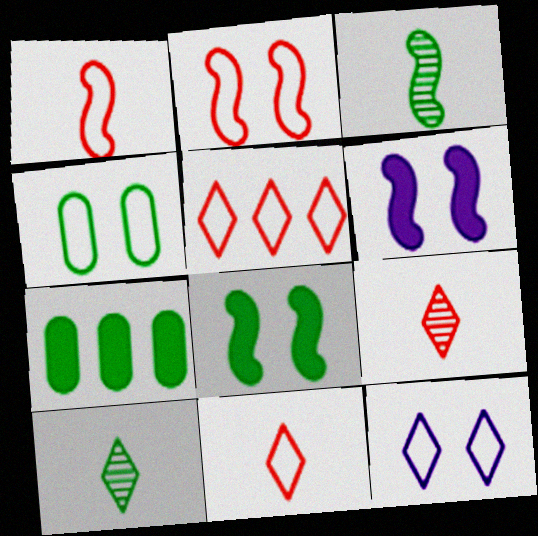[[2, 4, 12]]